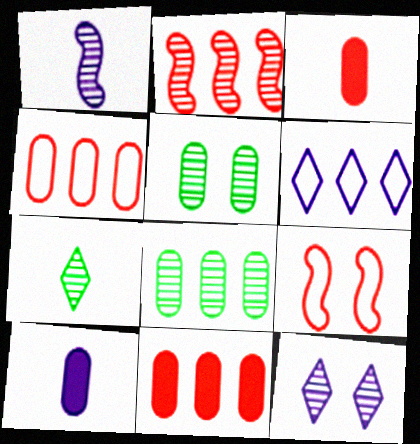[[4, 5, 10]]